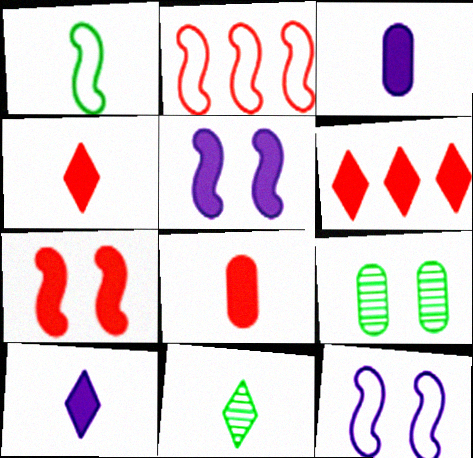[[1, 2, 12], 
[2, 9, 10], 
[6, 7, 8]]